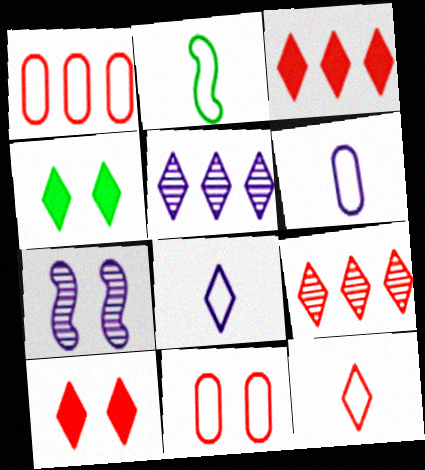[[2, 6, 12], 
[4, 5, 12], 
[4, 7, 11], 
[4, 8, 9], 
[9, 10, 12]]